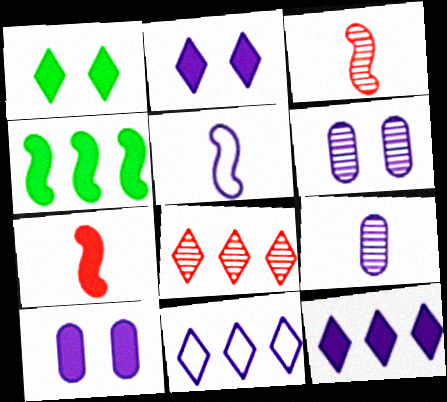[[5, 6, 12]]